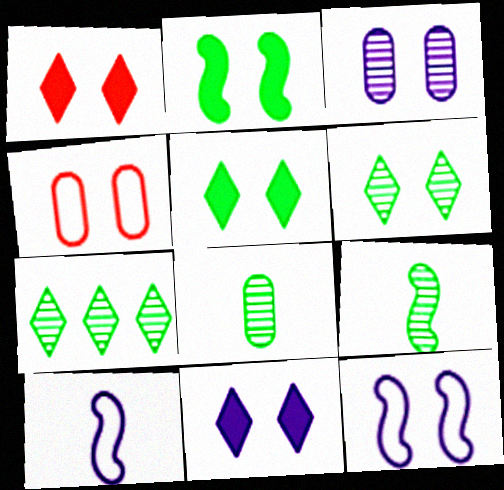[[1, 5, 11], 
[3, 11, 12]]